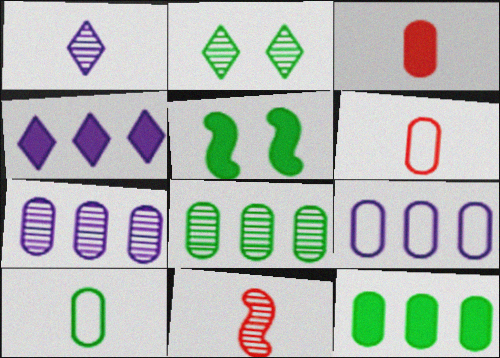[[2, 7, 11], 
[3, 4, 5]]